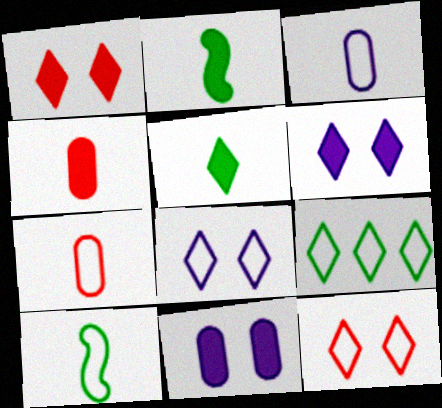[]